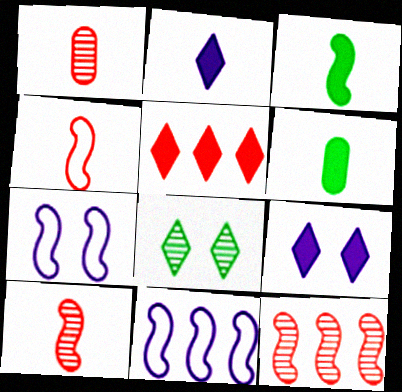[[3, 7, 12]]